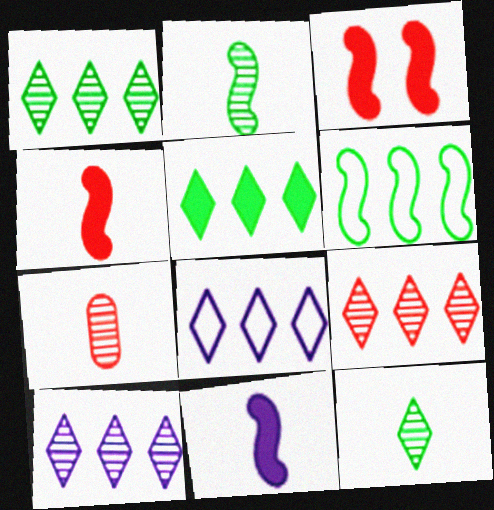[[1, 9, 10], 
[5, 8, 9]]